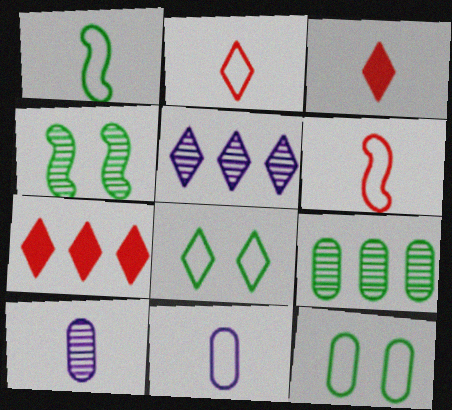[[1, 2, 11], 
[1, 3, 10], 
[3, 5, 8], 
[4, 7, 11]]